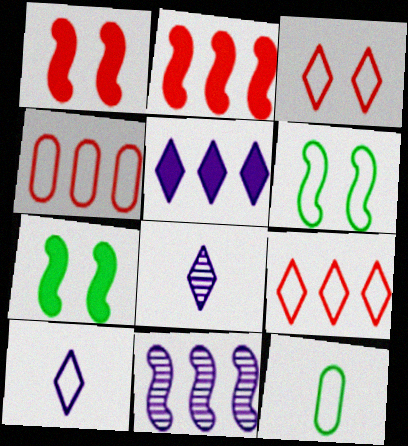[[4, 6, 10], 
[4, 7, 8]]